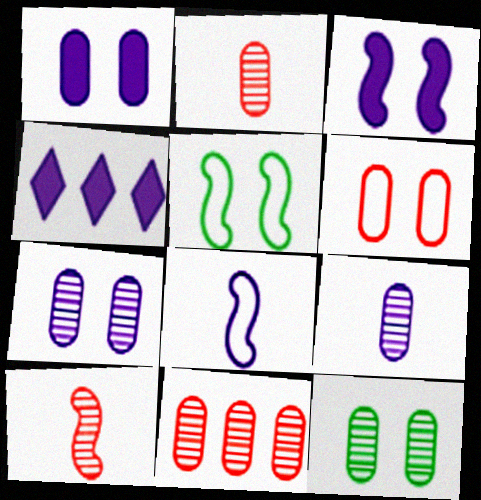[[1, 6, 12], 
[2, 4, 5], 
[4, 7, 8], 
[9, 11, 12]]